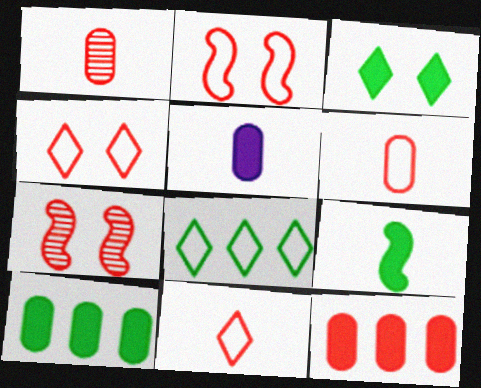[[3, 9, 10], 
[5, 7, 8], 
[7, 11, 12]]